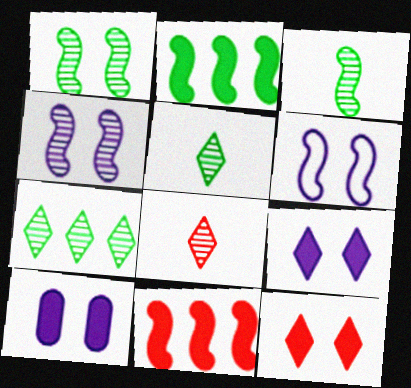[[3, 6, 11]]